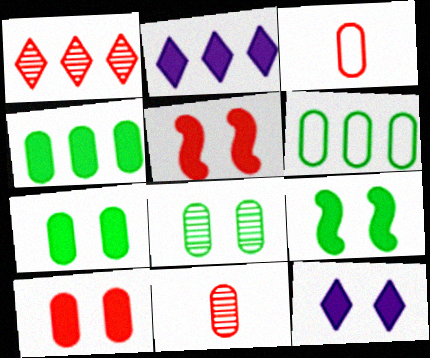[[1, 3, 5], 
[5, 7, 12], 
[9, 10, 12]]